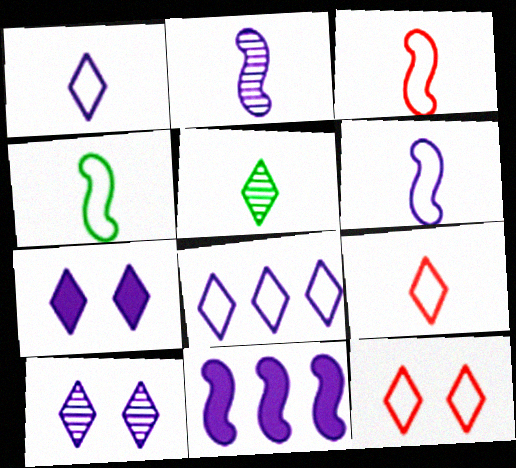[[3, 4, 6]]